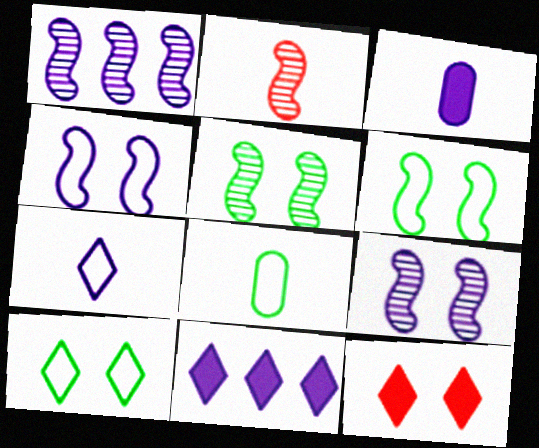[[1, 2, 5], 
[1, 8, 12]]